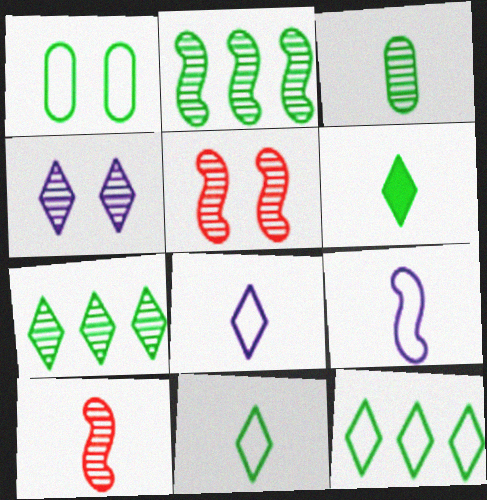[[1, 2, 6]]